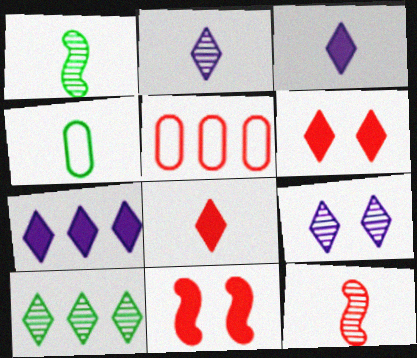[[3, 4, 12], 
[5, 6, 12]]